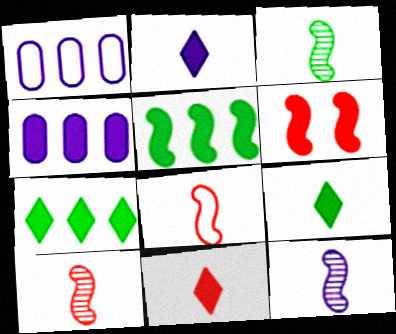[[2, 9, 11], 
[3, 10, 12], 
[4, 6, 9]]